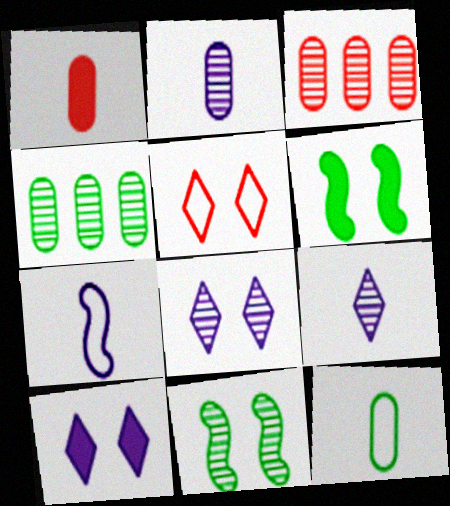[[1, 2, 12], 
[3, 9, 11]]